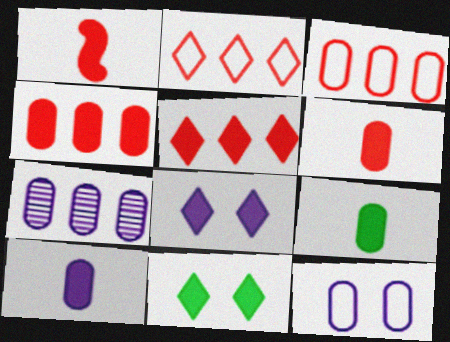[[6, 9, 10], 
[7, 10, 12]]